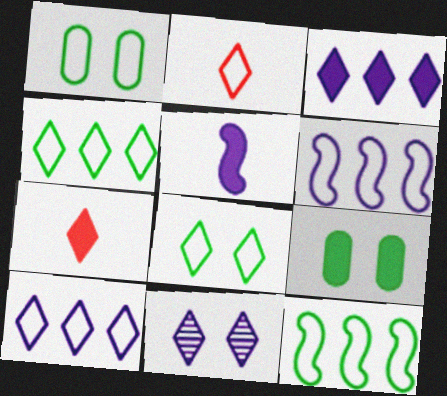[[1, 2, 6], 
[2, 8, 10], 
[4, 7, 11]]